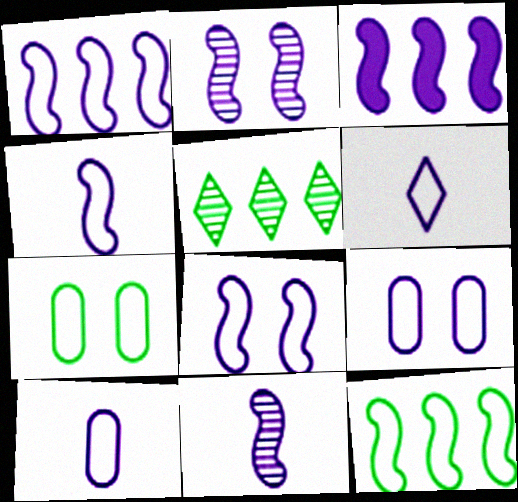[[1, 4, 8], 
[1, 6, 9], 
[2, 3, 4], 
[3, 8, 11], 
[4, 6, 10]]